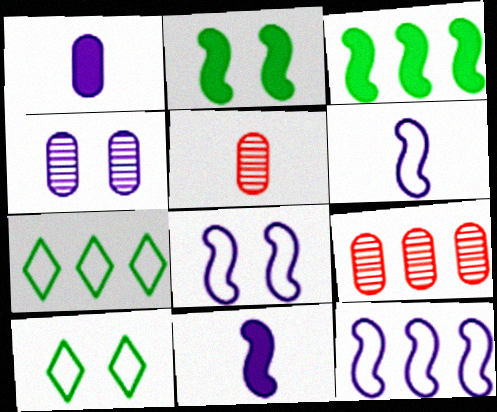[[6, 8, 12], 
[9, 10, 11]]